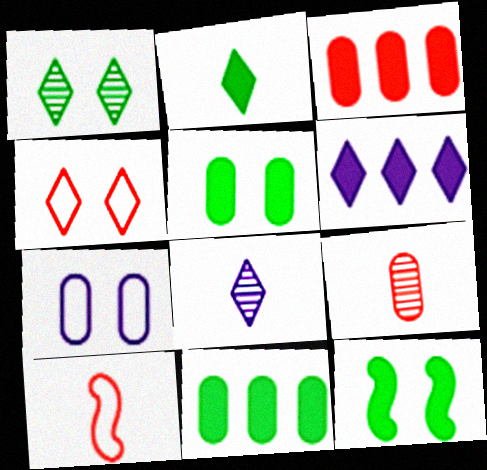[[2, 11, 12], 
[7, 9, 11]]